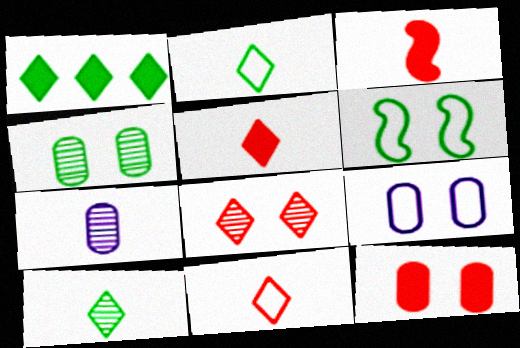[[2, 3, 7], 
[4, 9, 12]]